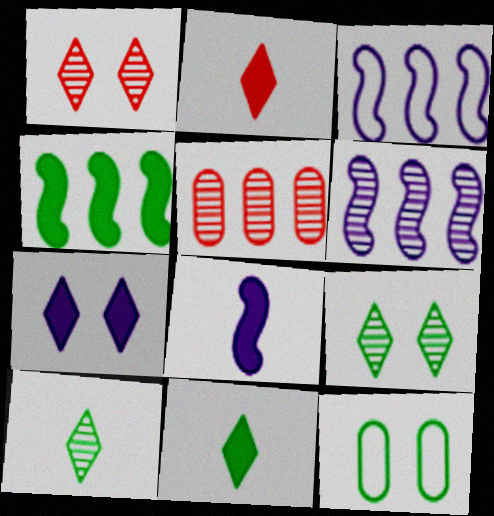[[2, 6, 12], 
[4, 10, 12]]